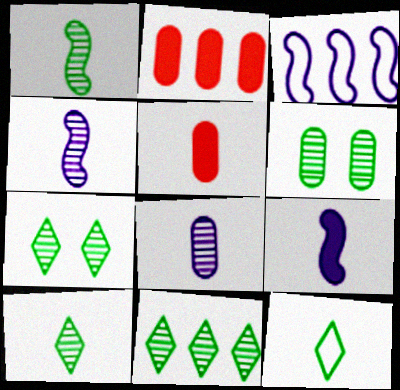[[1, 6, 11], 
[2, 3, 11], 
[3, 5, 7], 
[4, 5, 12], 
[7, 10, 11]]